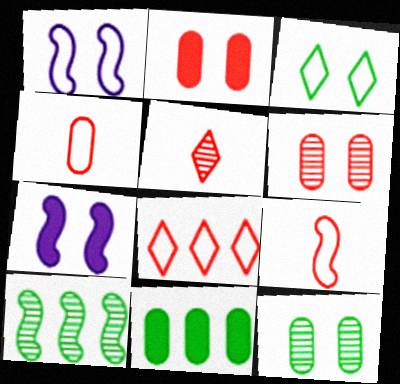[[1, 5, 11], 
[3, 6, 7], 
[7, 9, 10]]